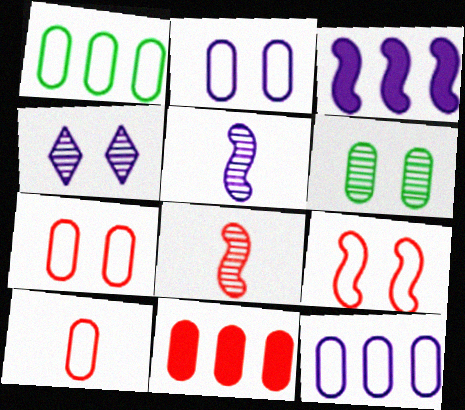[[1, 2, 10]]